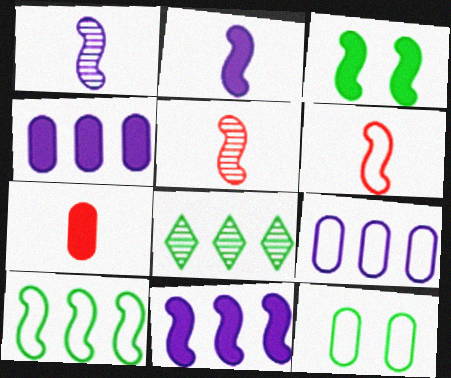[]